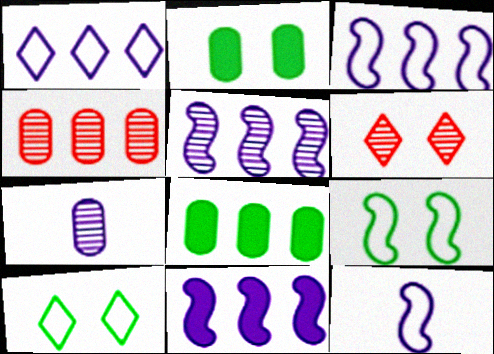[[3, 5, 11], 
[6, 8, 12]]